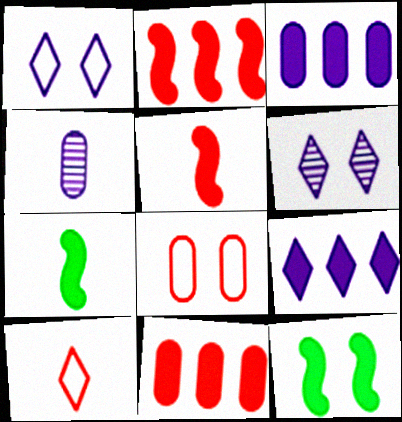[[4, 7, 10], 
[6, 8, 12]]